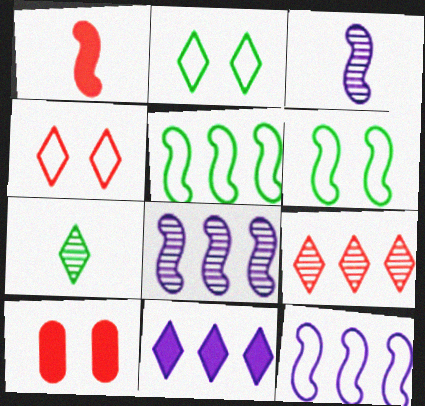[[1, 6, 8], 
[4, 7, 11], 
[7, 10, 12]]